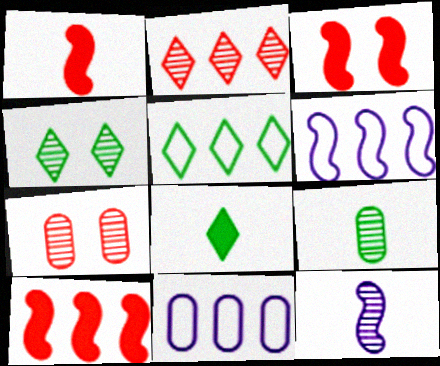[[1, 3, 10], 
[1, 4, 11], 
[4, 5, 8], 
[6, 7, 8]]